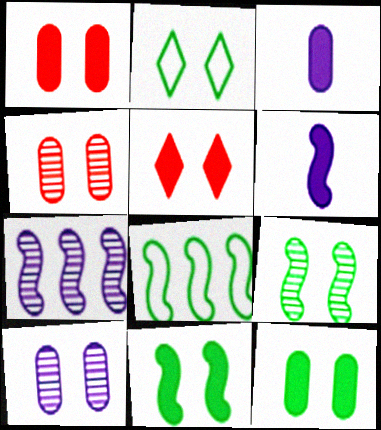[[2, 9, 12]]